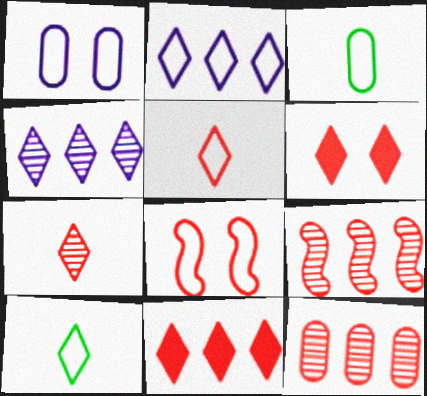[[2, 3, 8], 
[4, 6, 10]]